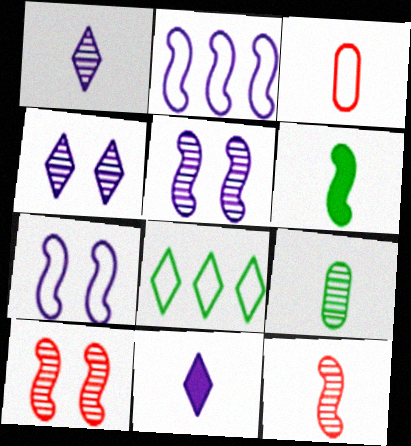[[1, 3, 6], 
[1, 9, 12], 
[2, 6, 10], 
[3, 7, 8]]